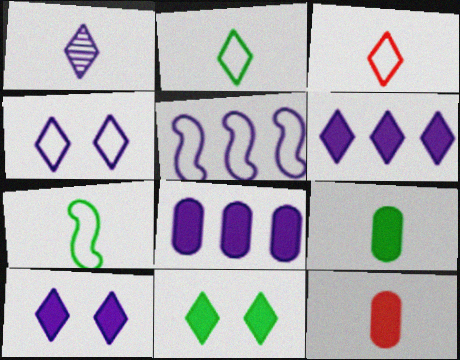[[1, 4, 6], 
[1, 7, 12]]